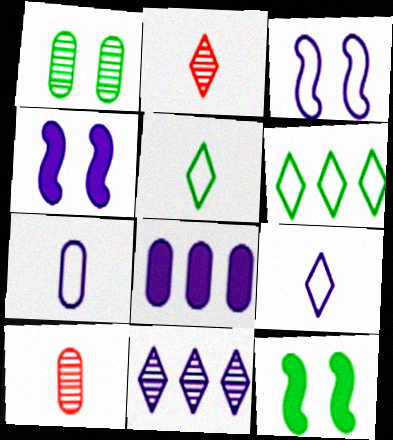[[4, 6, 10], 
[4, 7, 11]]